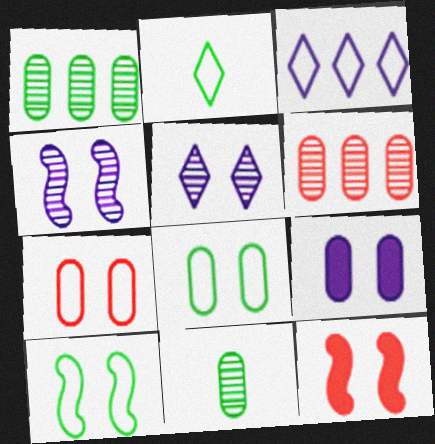[[3, 11, 12], 
[4, 10, 12], 
[5, 8, 12]]